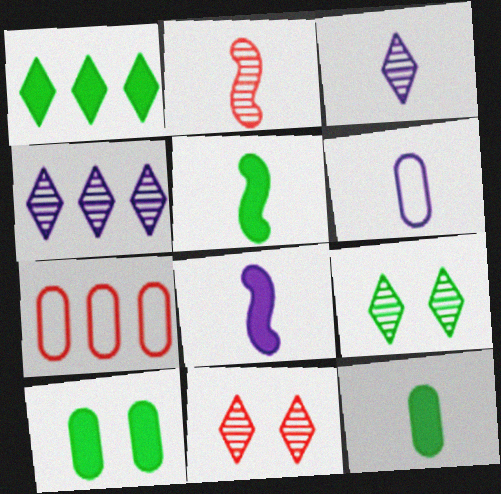[[1, 5, 10], 
[3, 6, 8], 
[7, 8, 9]]